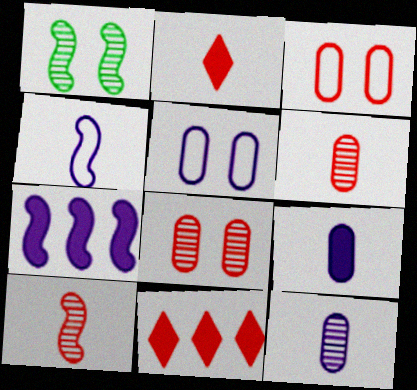[[3, 10, 11]]